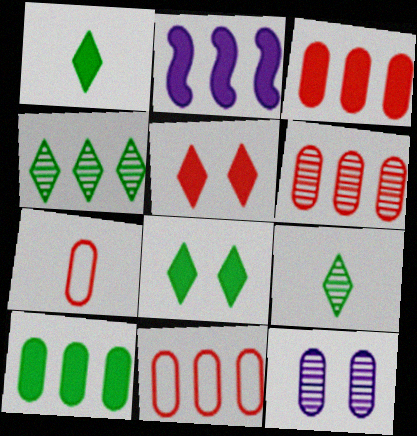[[2, 4, 11], 
[3, 6, 11], 
[7, 10, 12]]